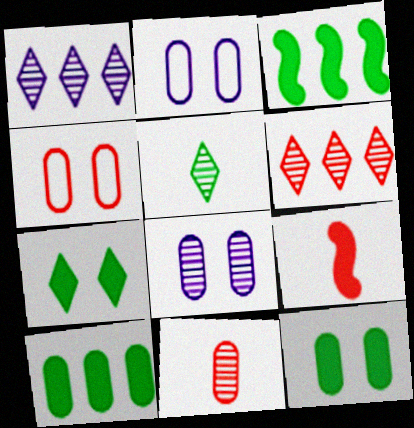[[2, 10, 11], 
[4, 6, 9], 
[4, 8, 12]]